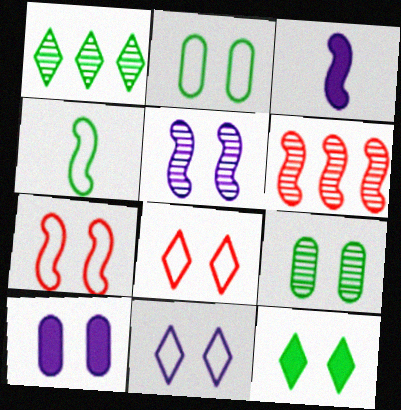[[2, 7, 11], 
[5, 10, 11]]